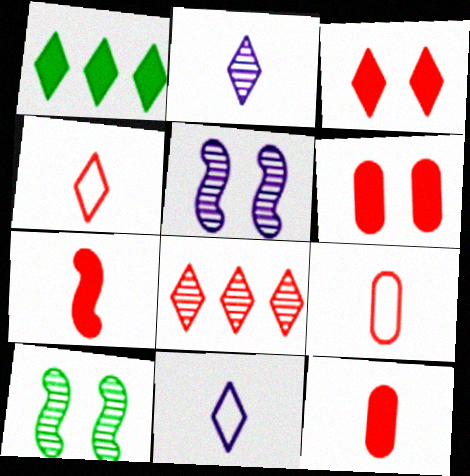[[1, 5, 9], 
[3, 4, 8]]